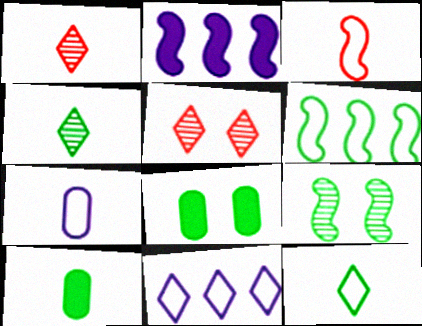[[2, 3, 9], 
[3, 7, 12], 
[4, 6, 8]]